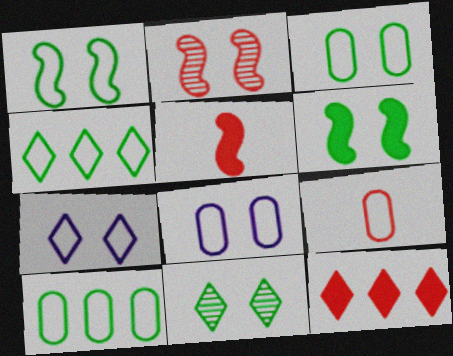[[2, 9, 12], 
[3, 6, 11], 
[8, 9, 10]]